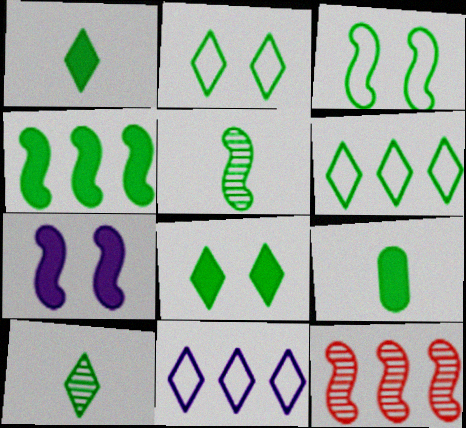[[3, 4, 5], 
[4, 8, 9], 
[6, 8, 10]]